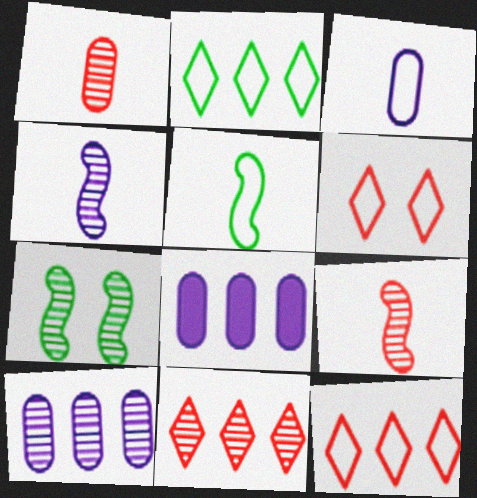[]